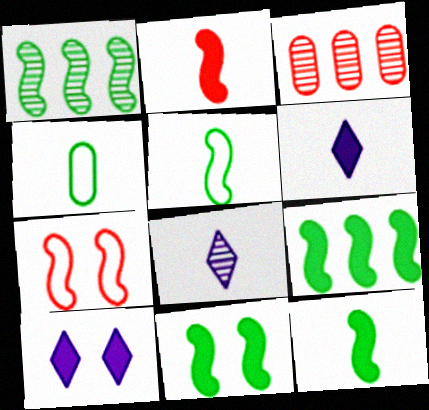[[1, 5, 11], 
[2, 4, 8], 
[3, 5, 10], 
[9, 11, 12]]